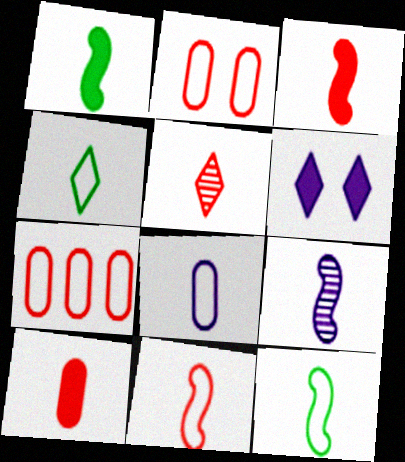[[1, 5, 8], 
[1, 9, 11], 
[3, 9, 12], 
[4, 8, 11], 
[4, 9, 10], 
[5, 10, 11]]